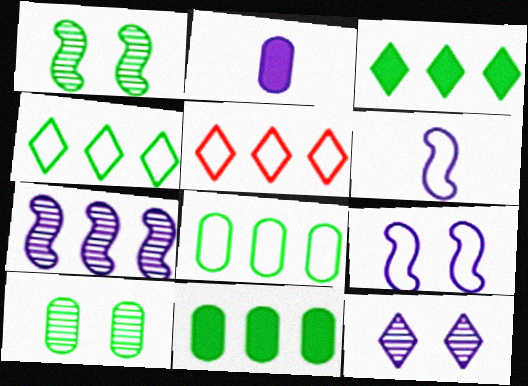[[1, 2, 5], 
[5, 7, 11]]